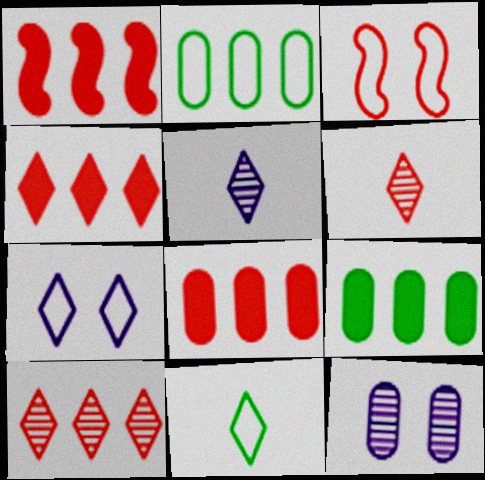[[1, 4, 8], 
[1, 11, 12], 
[3, 5, 9], 
[3, 6, 8]]